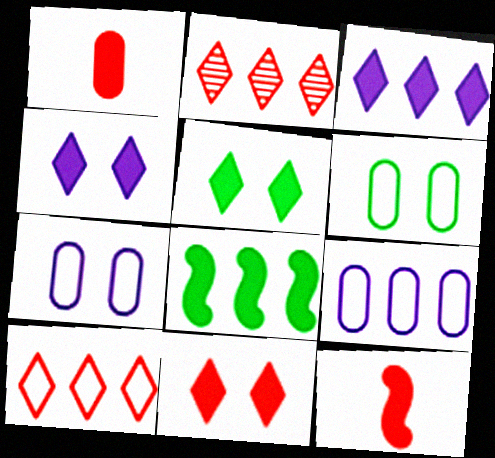[[1, 4, 8], 
[2, 8, 9], 
[4, 5, 11]]